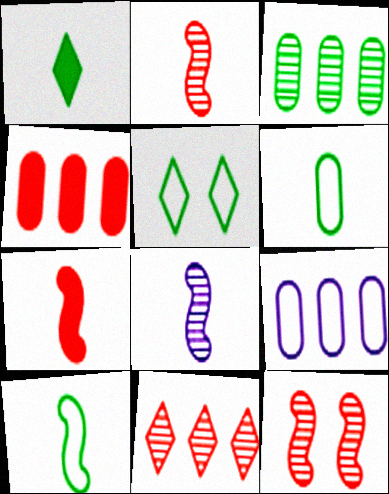[[1, 9, 12], 
[3, 4, 9], 
[4, 5, 8], 
[7, 8, 10]]